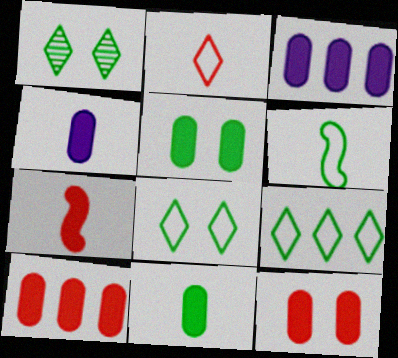[[3, 11, 12], 
[4, 5, 10]]